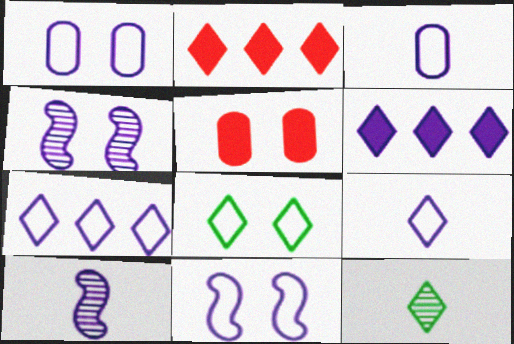[[1, 6, 10], 
[3, 4, 6], 
[3, 7, 11], 
[4, 5, 8]]